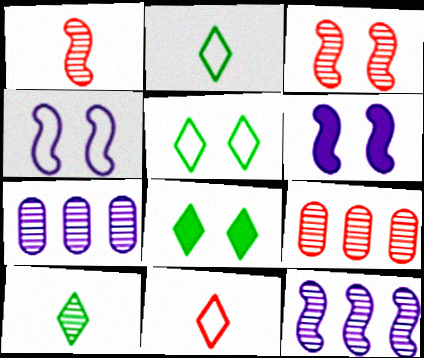[[2, 6, 9], 
[3, 7, 10]]